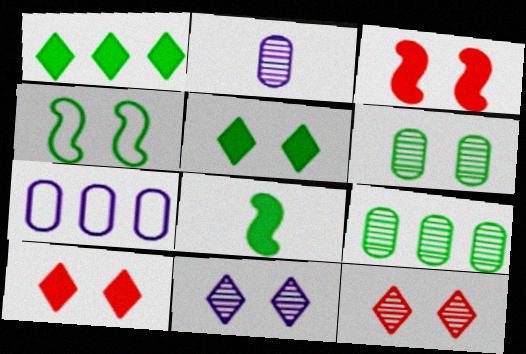[[4, 5, 6], 
[7, 8, 12]]